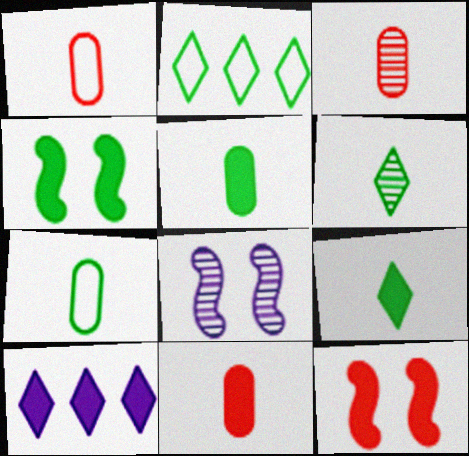[[1, 3, 11], 
[2, 8, 11], 
[4, 10, 11], 
[5, 10, 12]]